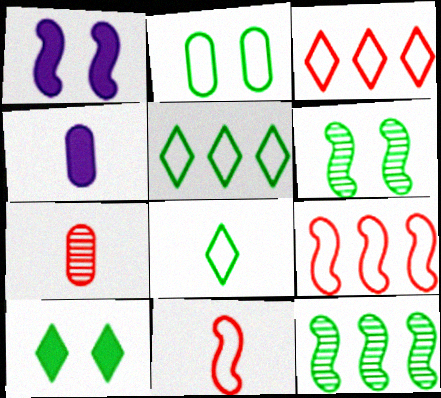[[1, 5, 7], 
[1, 11, 12], 
[2, 6, 10], 
[3, 4, 6]]